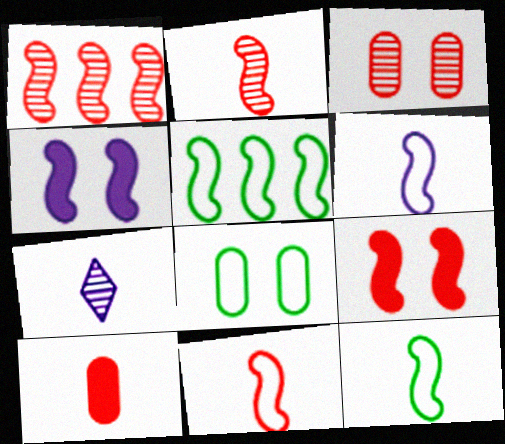[[1, 4, 12], 
[1, 9, 11], 
[2, 4, 5], 
[6, 11, 12], 
[7, 10, 12]]